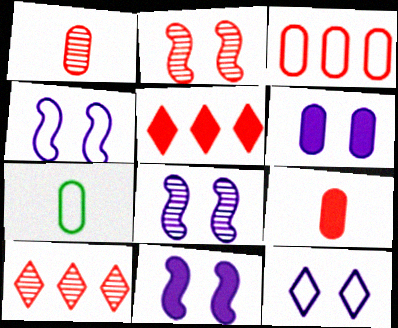[[1, 2, 10], 
[4, 8, 11], 
[5, 7, 8], 
[6, 8, 12], 
[7, 10, 11]]